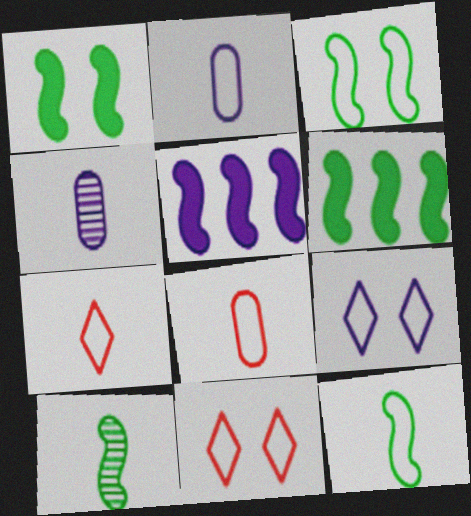[[2, 7, 12], 
[3, 6, 10], 
[4, 5, 9], 
[4, 6, 11]]